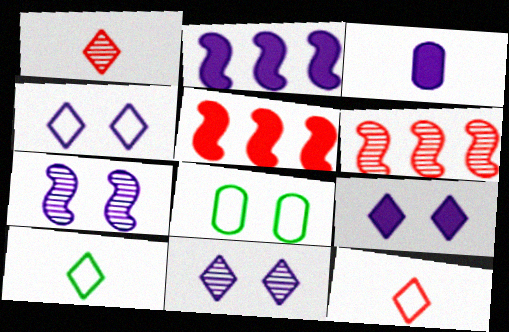[[1, 2, 8], 
[2, 3, 9], 
[4, 9, 11]]